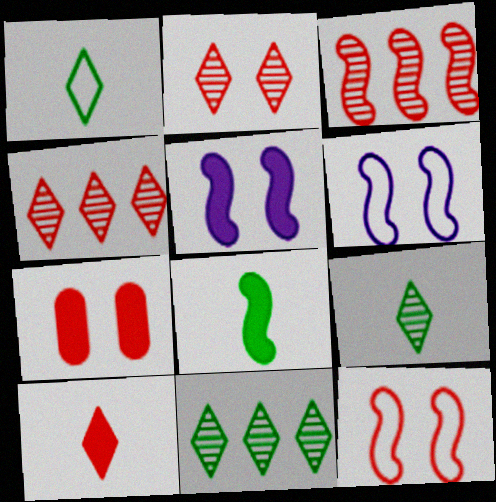[[2, 7, 12], 
[3, 6, 8]]